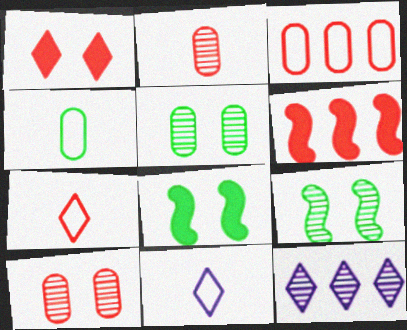[[2, 9, 12], 
[5, 6, 11], 
[6, 7, 10]]